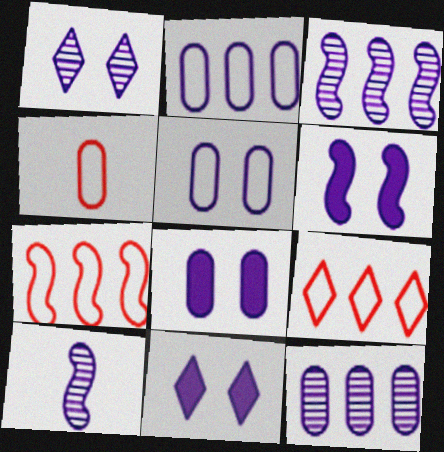[[1, 5, 6], 
[1, 10, 12], 
[2, 10, 11], 
[6, 8, 11]]